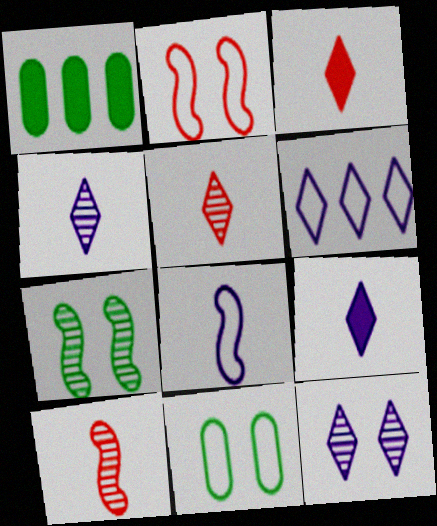[[1, 2, 4], 
[6, 9, 12]]